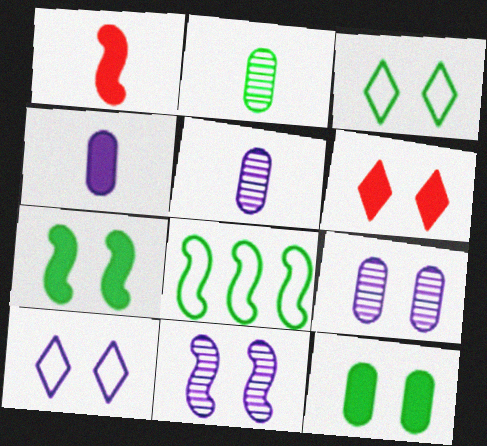[[1, 8, 11], 
[5, 6, 8]]